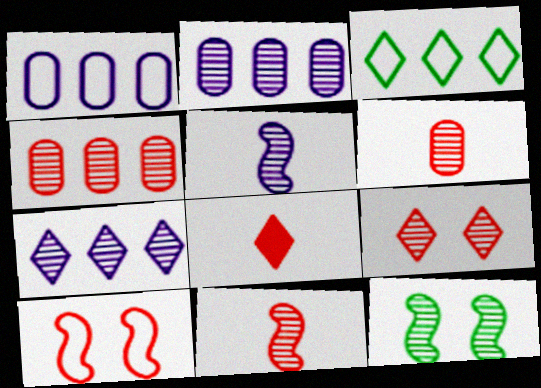[[1, 8, 12], 
[4, 8, 10], 
[4, 9, 11], 
[6, 7, 12]]